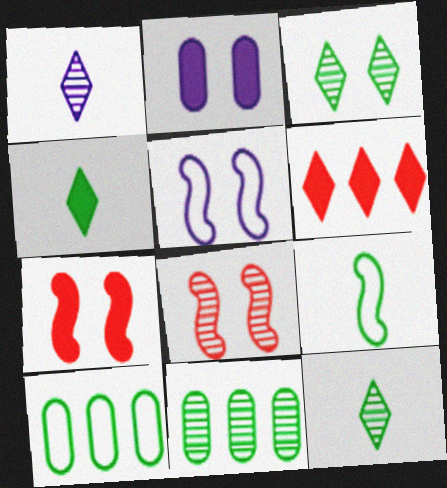[[1, 7, 10], 
[1, 8, 11]]